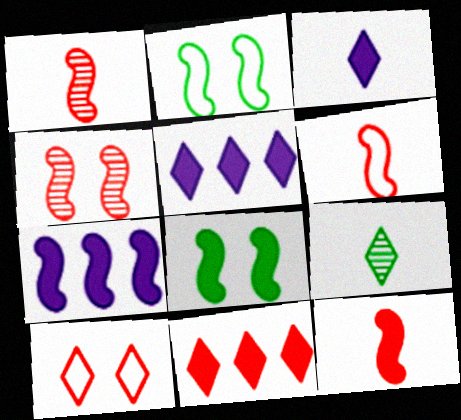[[1, 2, 7], 
[1, 6, 12], 
[5, 9, 10], 
[7, 8, 12]]